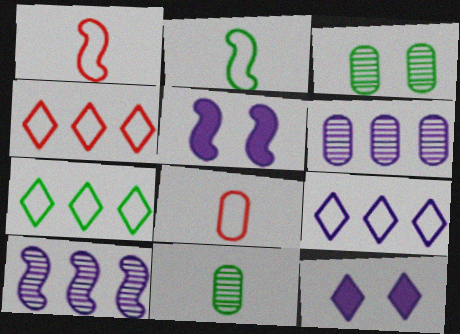[[4, 5, 11], 
[4, 7, 9]]